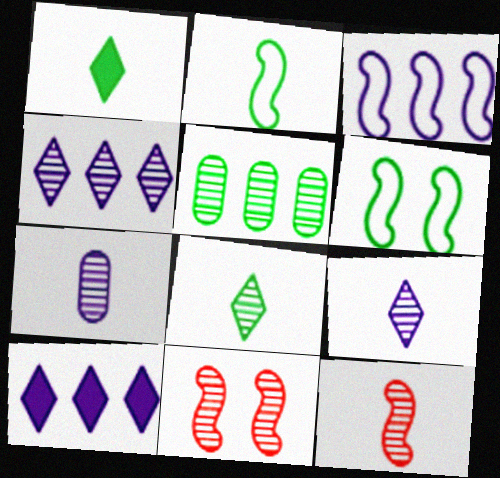[[1, 5, 6], 
[5, 9, 11], 
[7, 8, 12]]